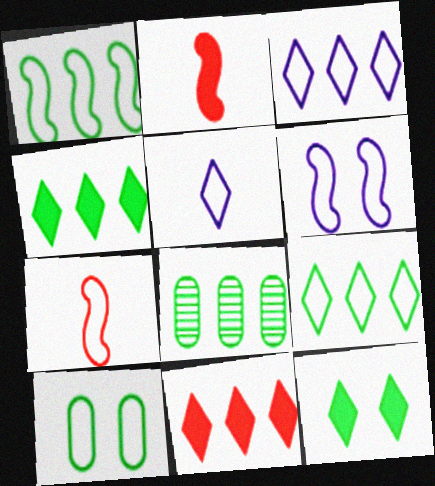[[1, 4, 8], 
[1, 6, 7], 
[3, 7, 10]]